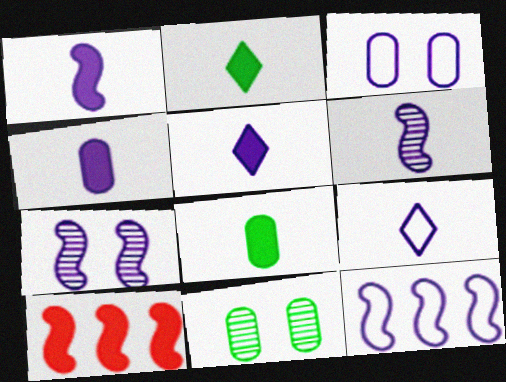[[1, 4, 5], 
[1, 7, 12], 
[3, 9, 12], 
[4, 6, 9], 
[9, 10, 11]]